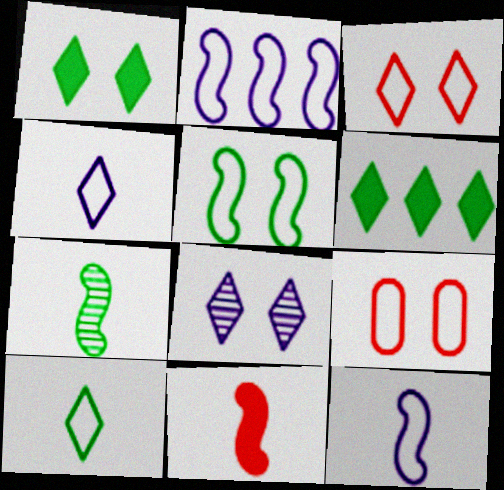[[1, 3, 8], 
[2, 9, 10], 
[7, 11, 12]]